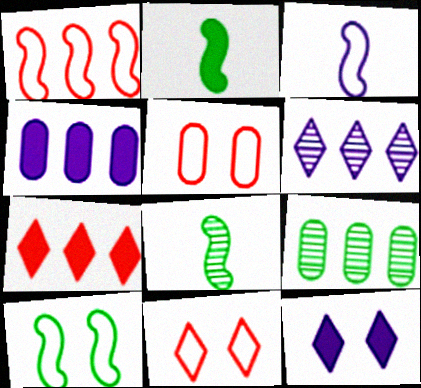[[1, 3, 10], 
[2, 5, 6], 
[4, 8, 11]]